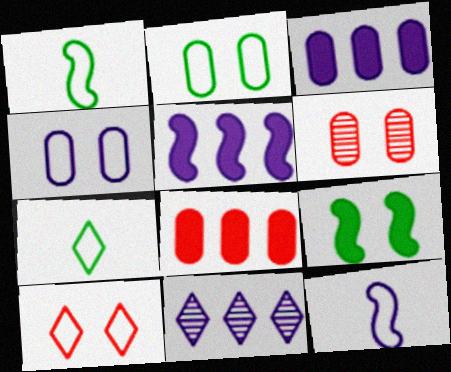[[5, 6, 7]]